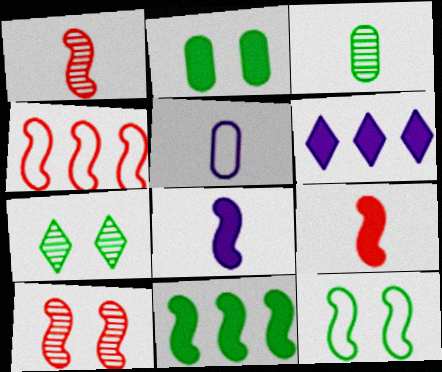[[2, 6, 9], 
[2, 7, 12], 
[4, 9, 10]]